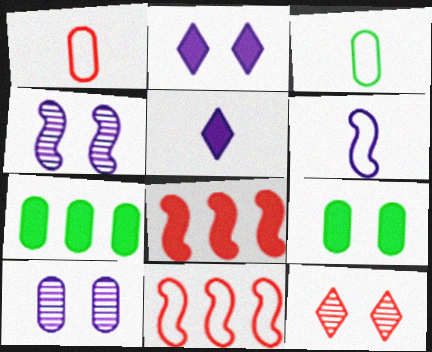[[1, 7, 10], 
[1, 8, 12], 
[5, 8, 9], 
[6, 7, 12]]